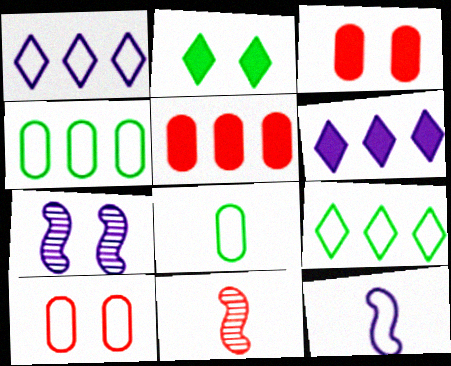[[2, 7, 10], 
[9, 10, 12]]